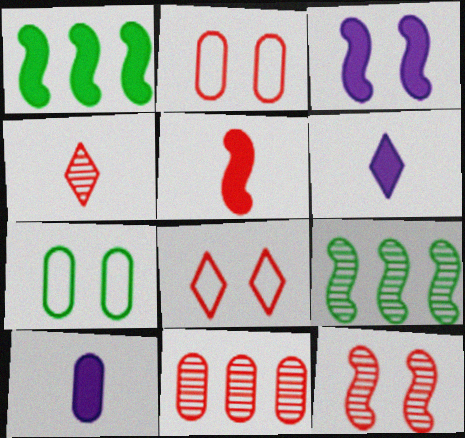[[1, 3, 5], 
[2, 6, 9], 
[4, 11, 12], 
[5, 8, 11], 
[7, 10, 11], 
[8, 9, 10]]